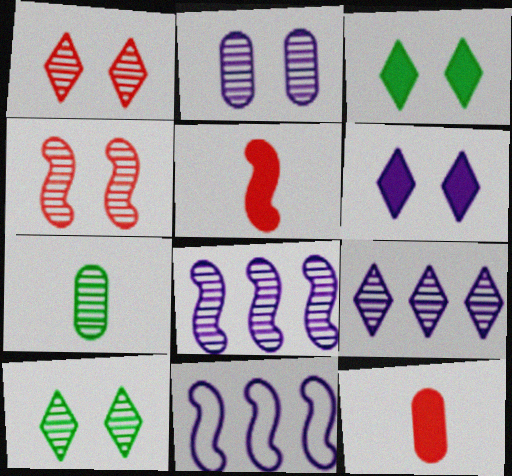[[1, 7, 8], 
[2, 4, 10], 
[4, 7, 9], 
[10, 11, 12]]